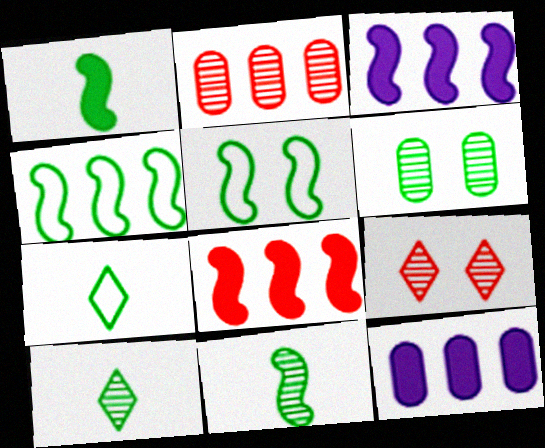[]